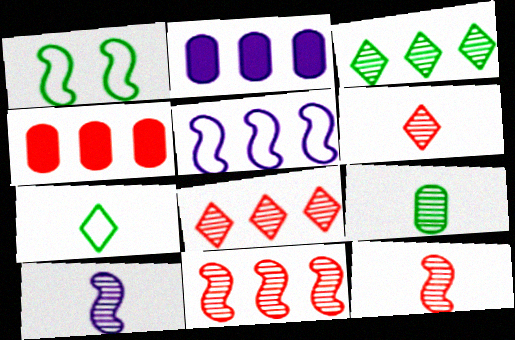[[1, 2, 6], 
[3, 4, 5], 
[6, 9, 10]]